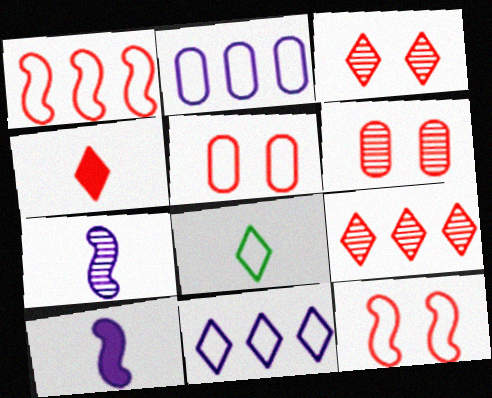[[1, 4, 6], 
[2, 8, 12]]